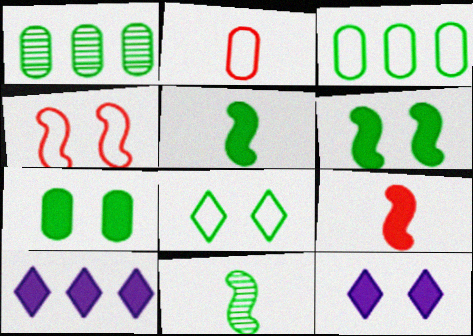[[1, 5, 8], 
[7, 9, 10]]